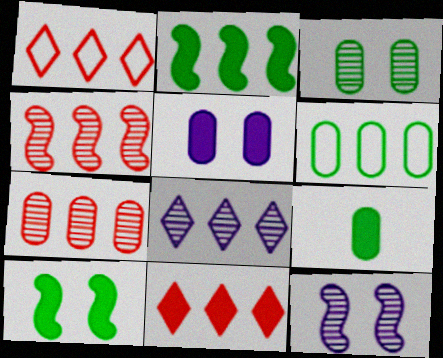[[1, 9, 12], 
[3, 6, 9]]